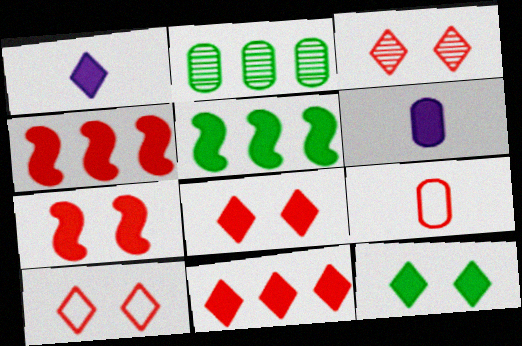[[1, 11, 12], 
[3, 4, 9], 
[3, 8, 10], 
[4, 6, 12], 
[5, 6, 8]]